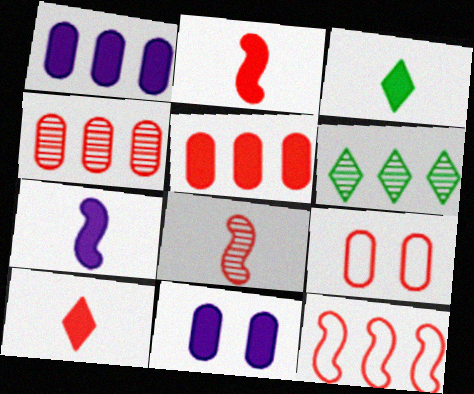[[1, 6, 12], 
[6, 7, 9]]